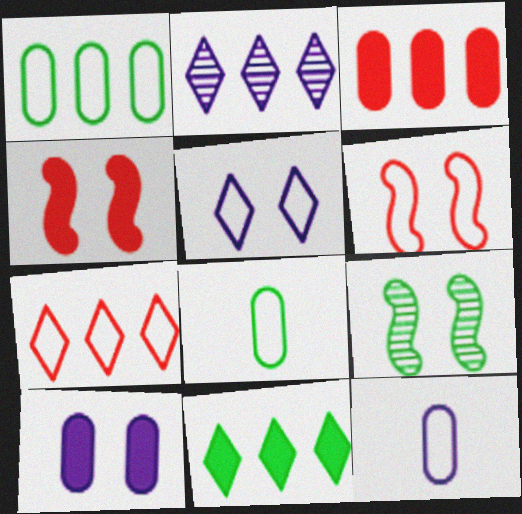[[2, 4, 8], 
[2, 7, 11], 
[8, 9, 11]]